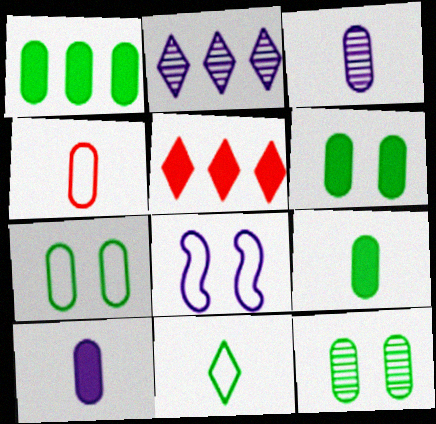[[1, 6, 9], 
[2, 8, 10], 
[3, 4, 9], 
[6, 7, 12]]